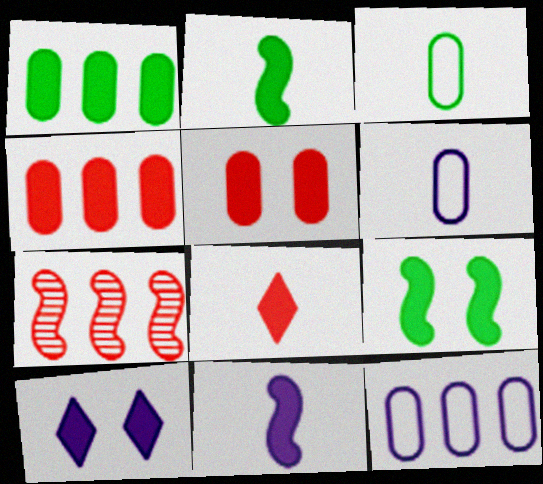[[2, 4, 10], 
[3, 7, 10], 
[5, 9, 10]]